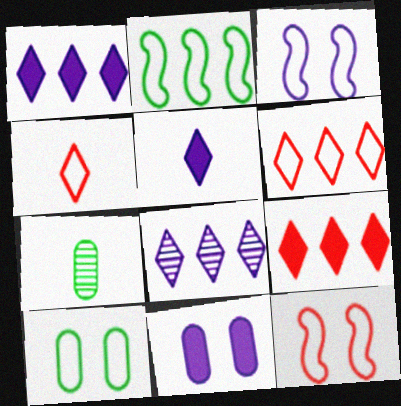[[1, 7, 12], 
[3, 7, 9]]